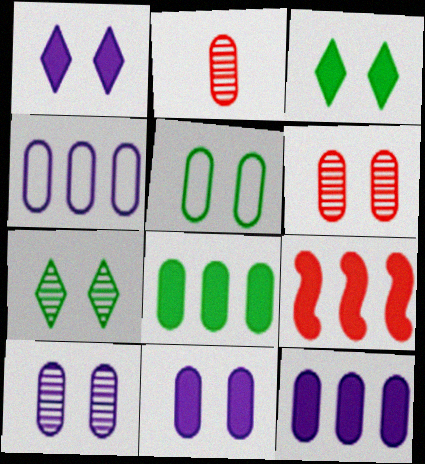[[2, 5, 12], 
[5, 6, 11]]